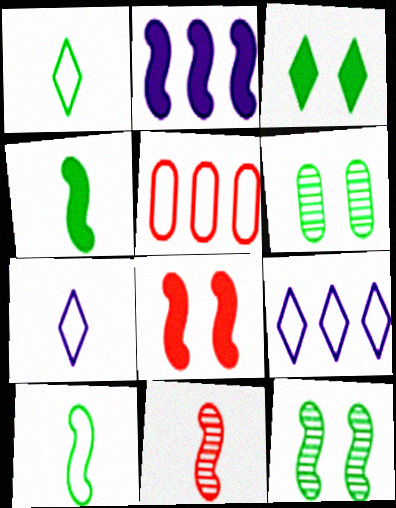[[2, 4, 8]]